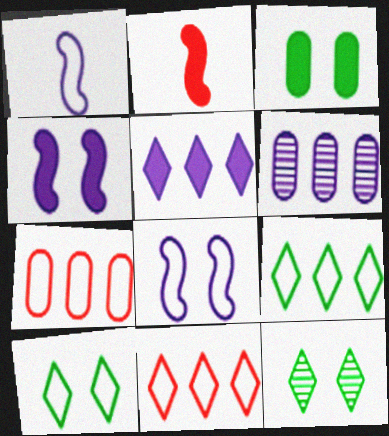[[1, 7, 10], 
[2, 3, 5], 
[2, 6, 10]]